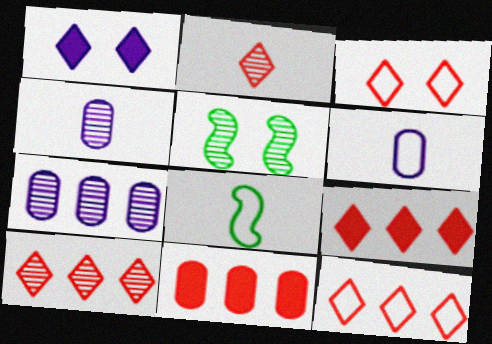[[2, 3, 9], 
[2, 5, 7], 
[4, 5, 10], 
[5, 6, 9], 
[9, 10, 12]]